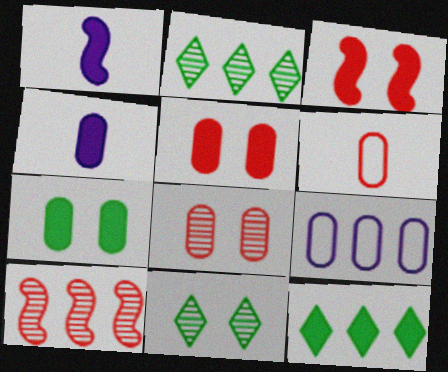[[1, 5, 12], 
[3, 4, 12], 
[9, 10, 12]]